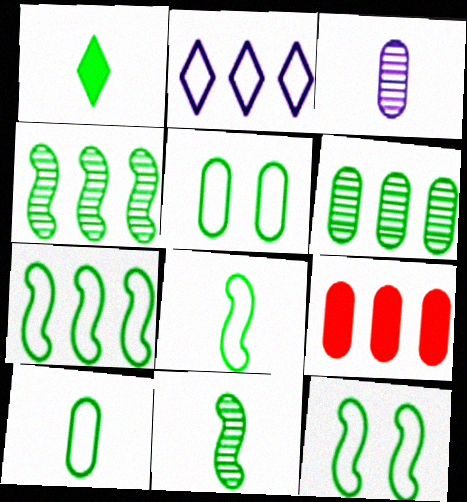[[1, 4, 5], 
[1, 6, 12], 
[1, 10, 11], 
[2, 4, 9], 
[3, 5, 9], 
[7, 8, 12]]